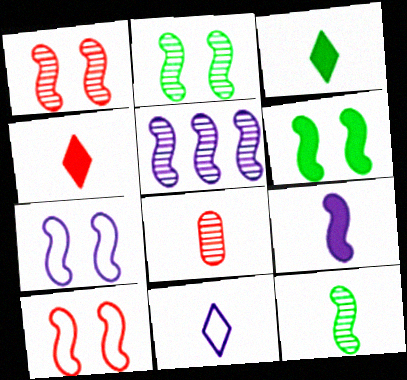[[1, 5, 12], 
[1, 6, 7], 
[5, 7, 9]]